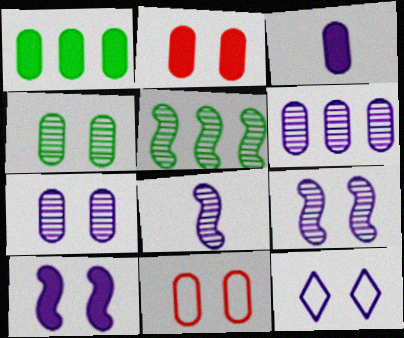[[1, 2, 3], 
[7, 10, 12]]